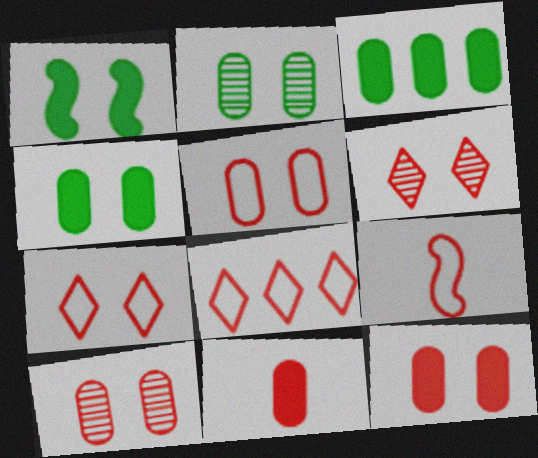[[5, 8, 9], 
[5, 10, 12]]